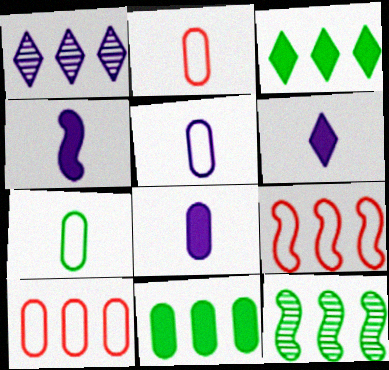[[1, 9, 11], 
[2, 5, 7], 
[4, 6, 8]]